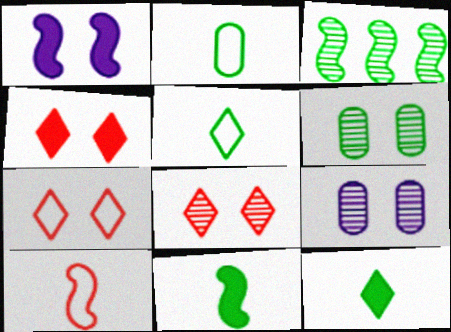[[1, 3, 10], 
[1, 6, 7], 
[4, 7, 8]]